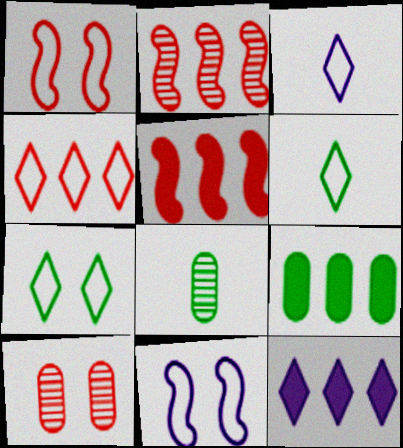[[1, 8, 12], 
[3, 4, 7], 
[5, 9, 12]]